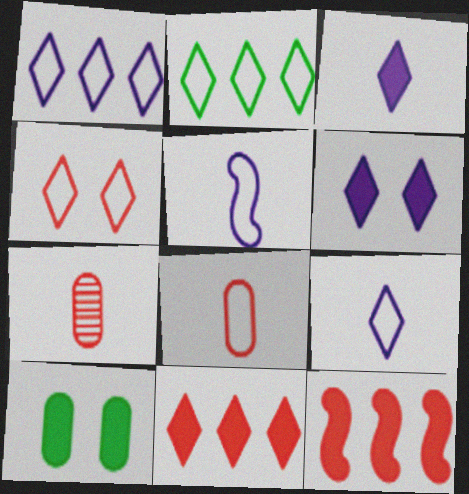[[2, 4, 9], 
[3, 10, 12], 
[4, 7, 12]]